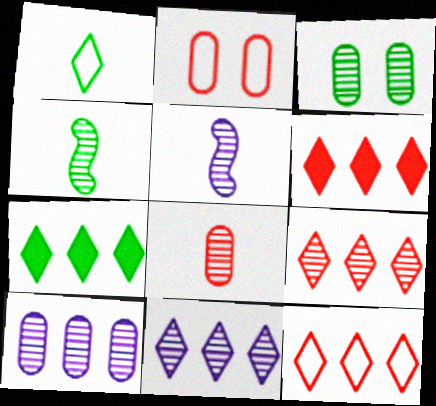[[2, 5, 7], 
[3, 5, 9], 
[3, 8, 10], 
[6, 9, 12], 
[7, 11, 12]]